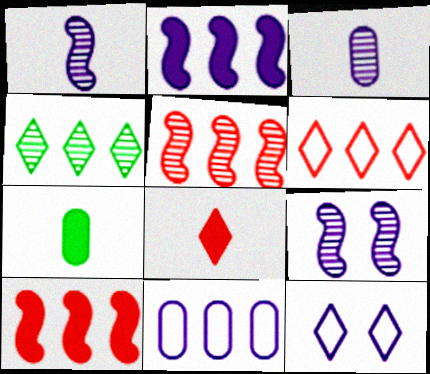[[2, 3, 12], 
[4, 8, 12], 
[4, 10, 11], 
[5, 7, 12], 
[6, 7, 9]]